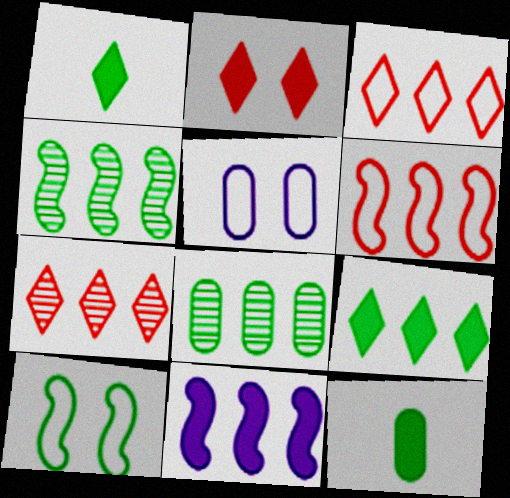[[1, 8, 10], 
[2, 11, 12], 
[3, 8, 11], 
[4, 6, 11]]